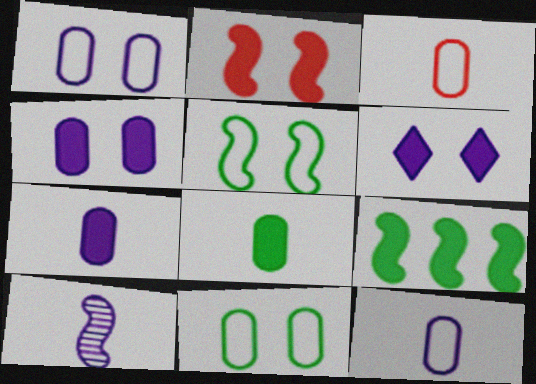[]